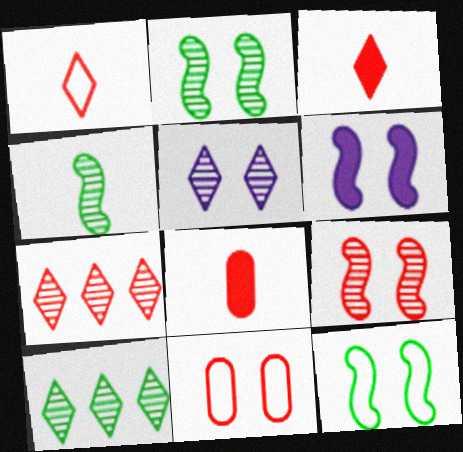[[6, 9, 12]]